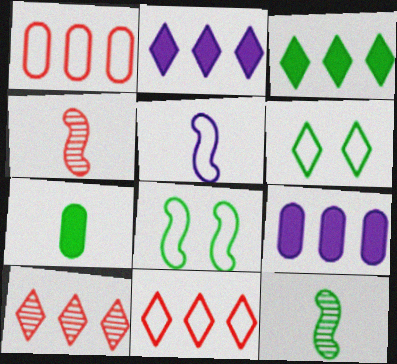[[1, 5, 6], 
[4, 6, 9]]